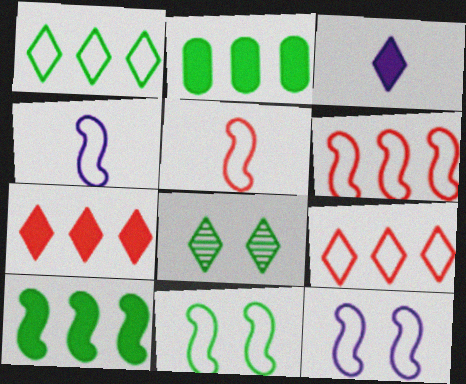[[3, 8, 9], 
[4, 6, 11]]